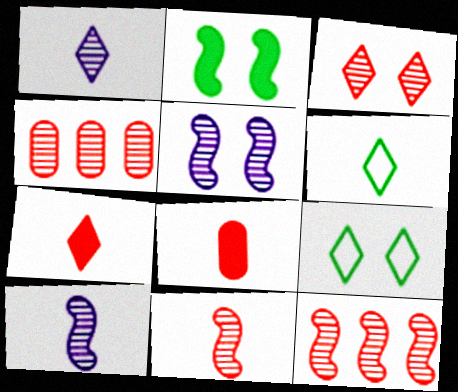[[1, 6, 7], 
[3, 4, 11], 
[6, 8, 10]]